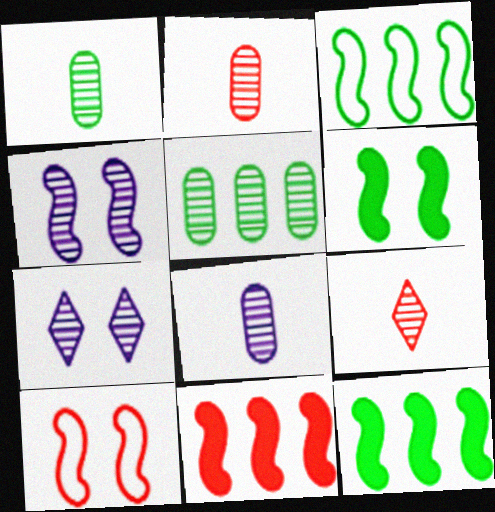[[1, 2, 8], 
[4, 5, 9], 
[4, 6, 10]]